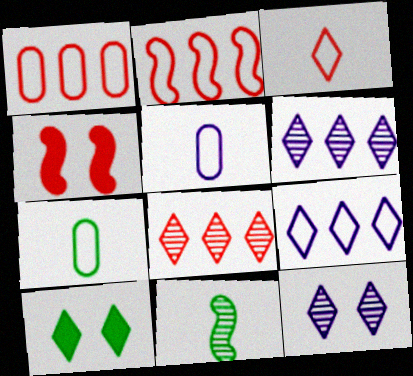[[3, 6, 10], 
[4, 6, 7]]